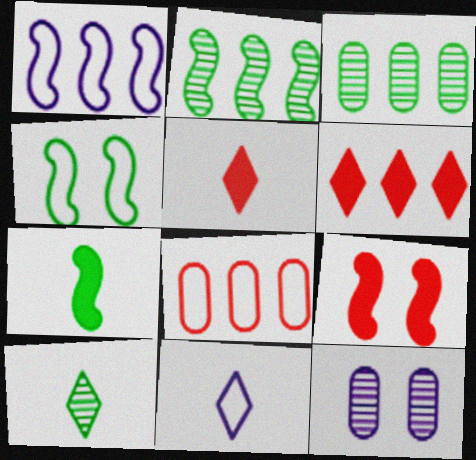[[1, 3, 6], 
[2, 4, 7], 
[3, 9, 11], 
[4, 8, 11], 
[5, 10, 11]]